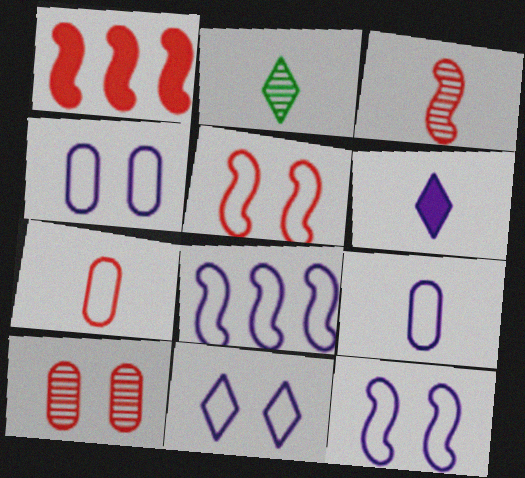[[1, 2, 4], 
[1, 3, 5], 
[4, 11, 12], 
[8, 9, 11]]